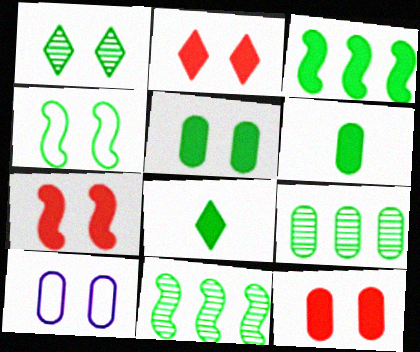[[1, 4, 5], 
[1, 7, 10], 
[2, 7, 12], 
[3, 5, 8], 
[4, 8, 9]]